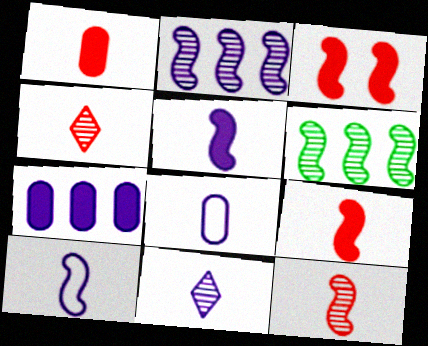[[3, 6, 10], 
[5, 8, 11]]